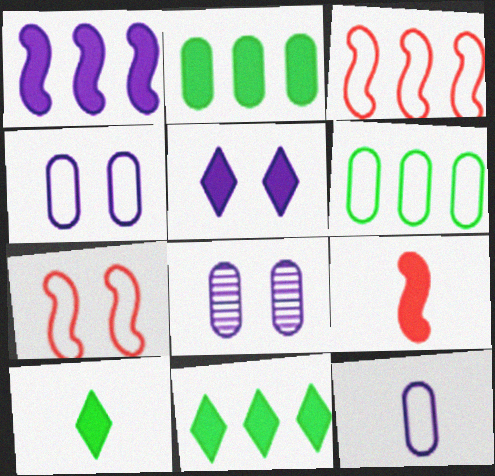[[2, 5, 9], 
[3, 8, 10]]